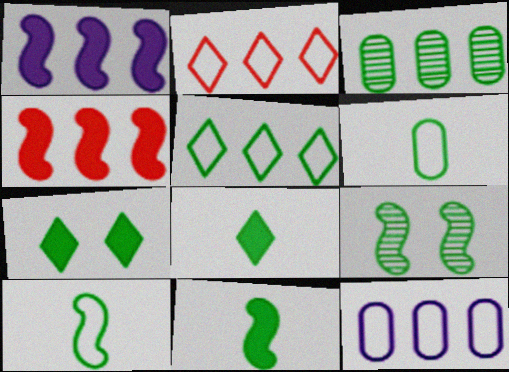[[1, 2, 3], 
[3, 7, 10]]